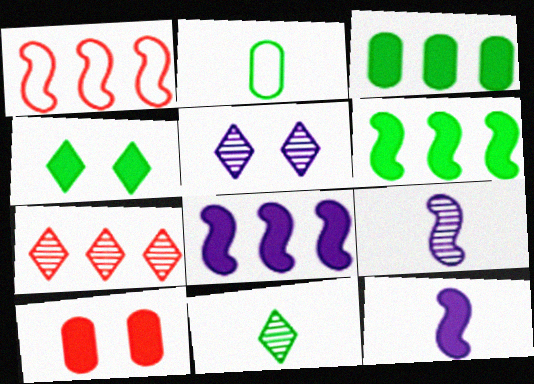[[5, 7, 11]]